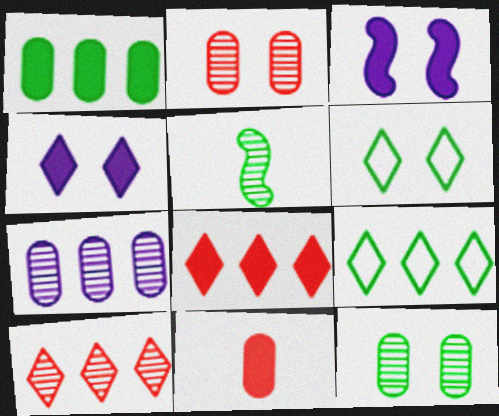[[1, 5, 6], 
[2, 3, 6]]